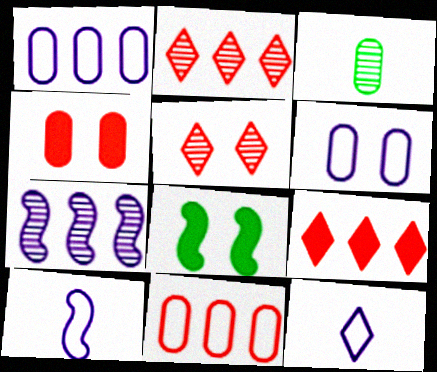[[1, 3, 4], 
[3, 5, 7], 
[5, 6, 8]]